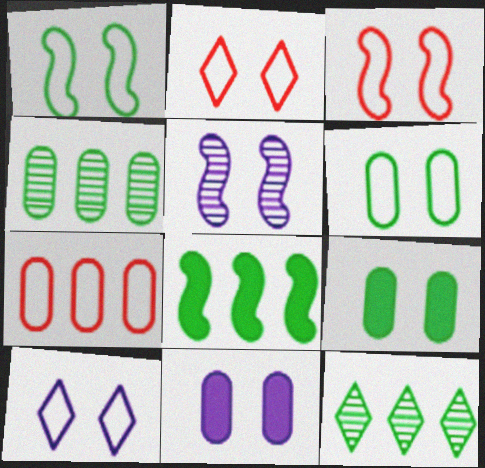[[2, 5, 9], 
[3, 6, 10], 
[5, 10, 11]]